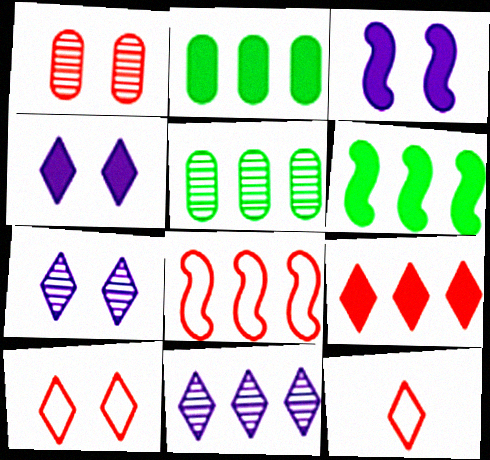[[2, 8, 11], 
[3, 5, 12]]